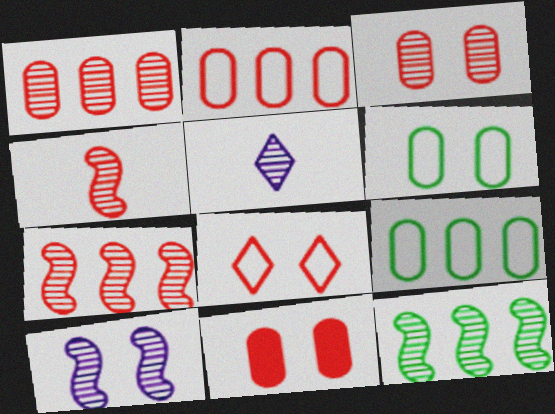[[3, 5, 12], 
[4, 10, 12]]